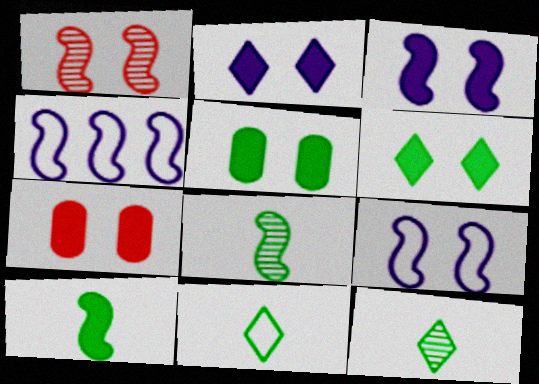[[1, 4, 10], 
[3, 6, 7], 
[4, 7, 12]]